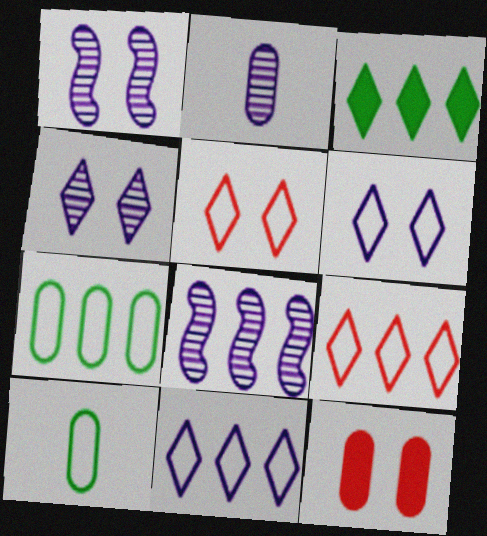[[2, 4, 8], 
[2, 7, 12]]